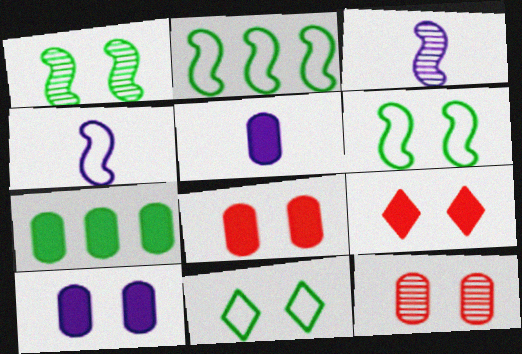[[5, 7, 8]]